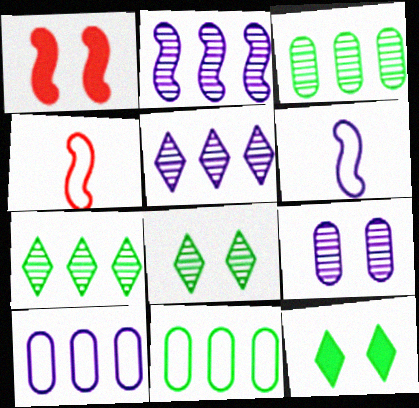[]